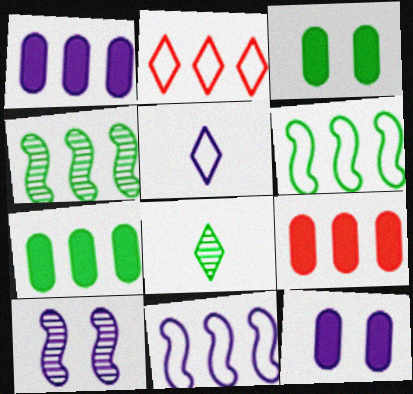[[1, 2, 4], 
[1, 5, 10], 
[1, 7, 9], 
[3, 6, 8]]